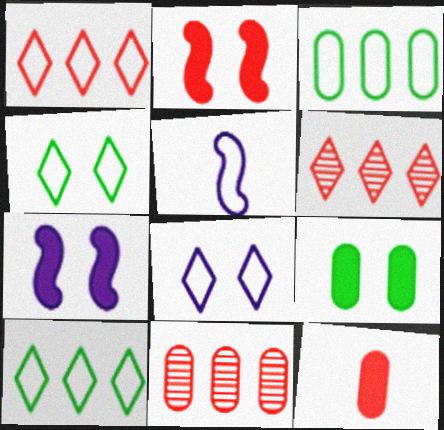[[5, 6, 9]]